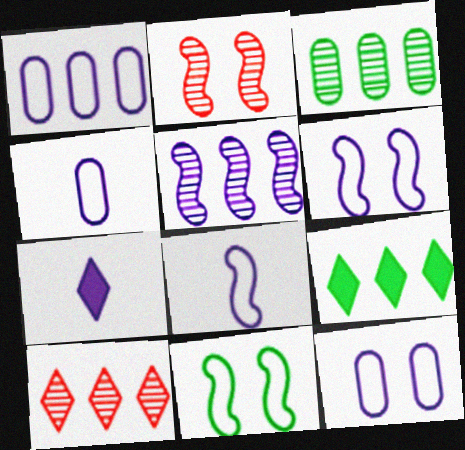[[1, 4, 12], 
[2, 4, 9], 
[3, 5, 10], 
[5, 7, 12]]